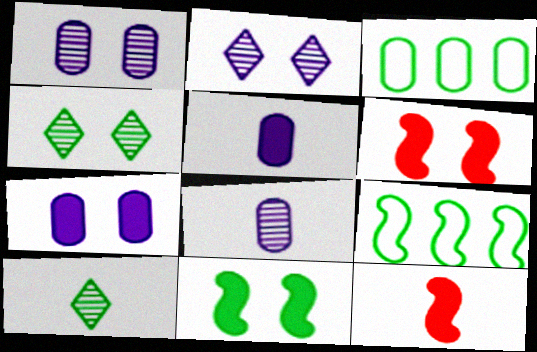[[2, 3, 12], 
[3, 10, 11]]